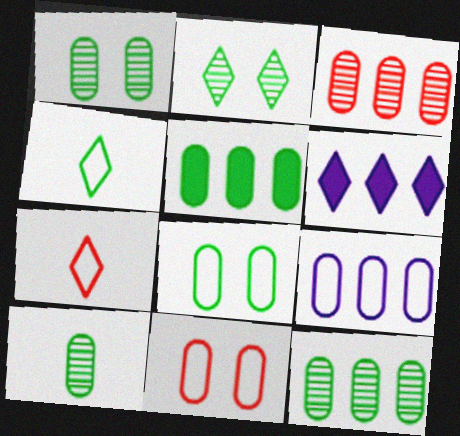[[1, 10, 12], 
[2, 6, 7], 
[3, 5, 9], 
[5, 8, 10]]